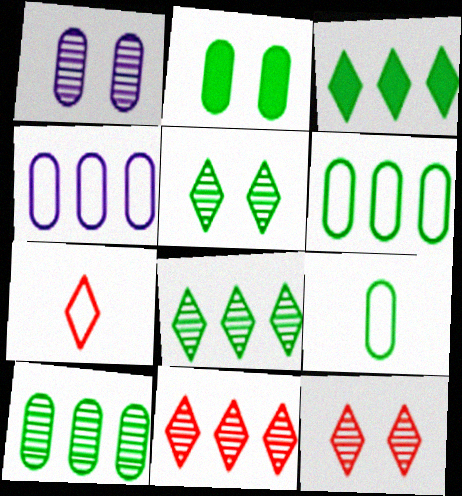[[2, 9, 10]]